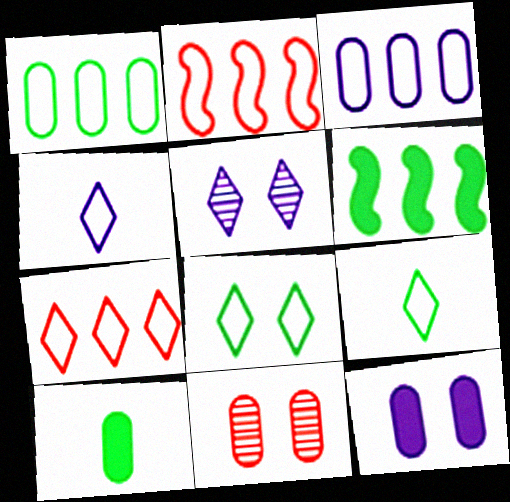[[2, 5, 10], 
[3, 10, 11], 
[4, 6, 11], 
[4, 7, 8]]